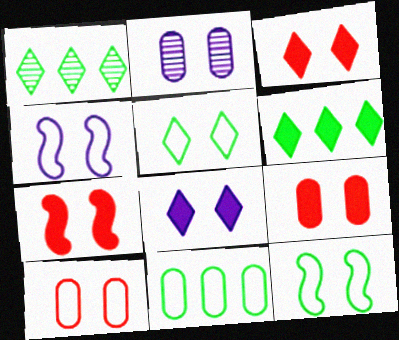[[2, 3, 12], 
[2, 4, 8], 
[2, 5, 7], 
[3, 7, 9], 
[4, 5, 10]]